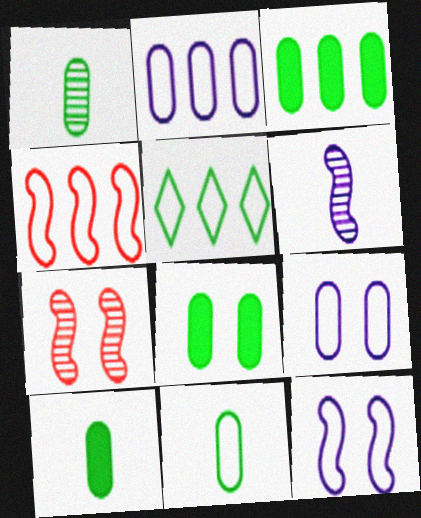[[1, 10, 11], 
[2, 4, 5], 
[3, 8, 10]]